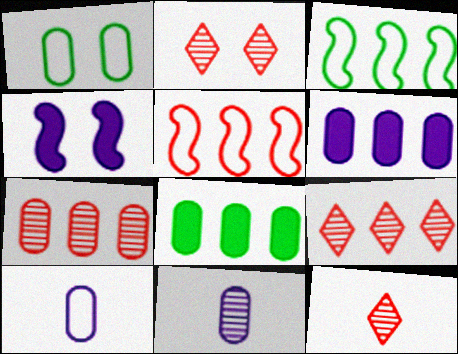[[1, 2, 4], 
[2, 9, 12], 
[3, 6, 9]]